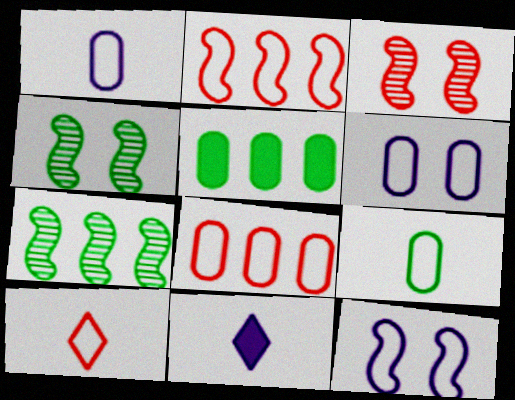[[4, 8, 11], 
[6, 8, 9]]